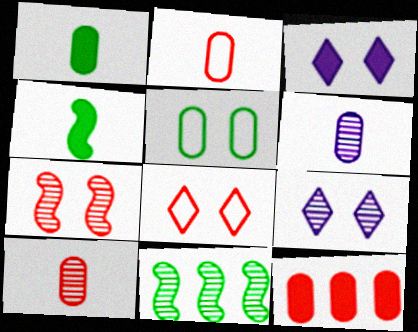[[1, 2, 6], 
[2, 3, 11], 
[3, 4, 12], 
[3, 5, 7], 
[5, 6, 12], 
[9, 10, 11]]